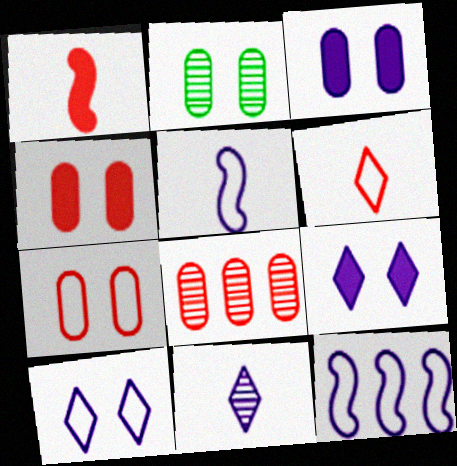[[2, 3, 7], 
[3, 11, 12]]